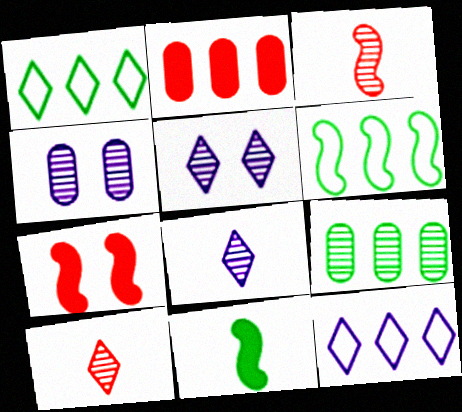[[3, 5, 9]]